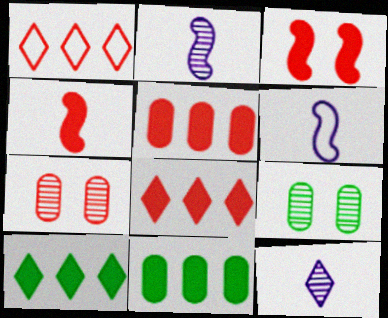[[1, 4, 7], 
[6, 7, 10], 
[6, 8, 9]]